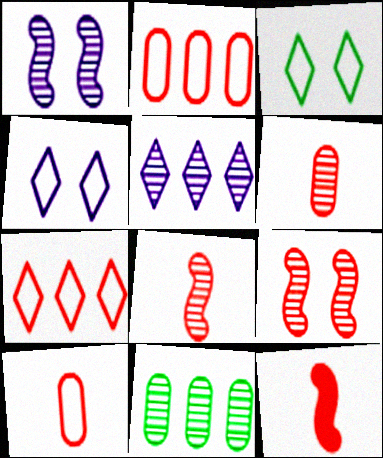[[4, 11, 12]]